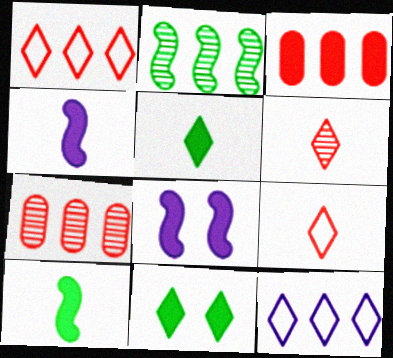[[2, 3, 12], 
[3, 4, 11], 
[3, 5, 8], 
[6, 11, 12]]